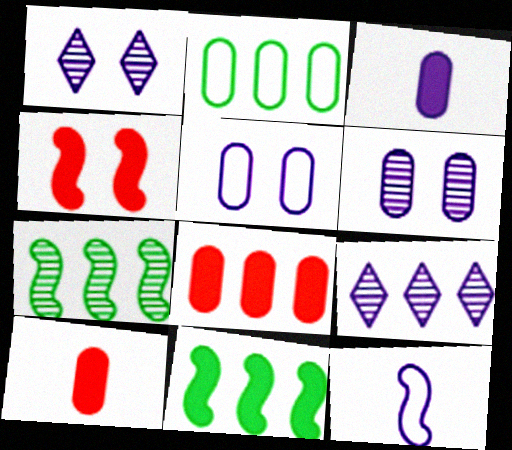[[2, 6, 10], 
[4, 7, 12]]